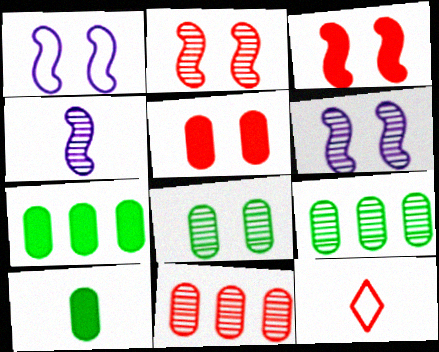[[3, 11, 12], 
[4, 10, 12], 
[6, 7, 12]]